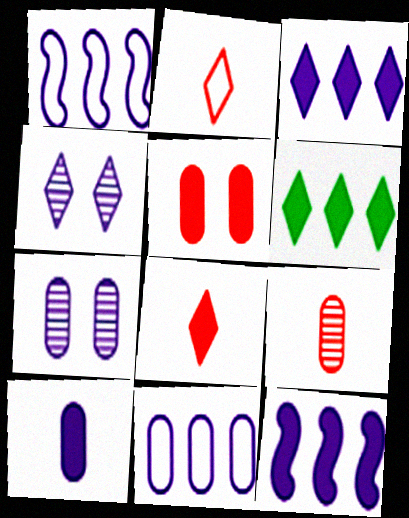[[1, 4, 10], 
[2, 4, 6], 
[7, 10, 11]]